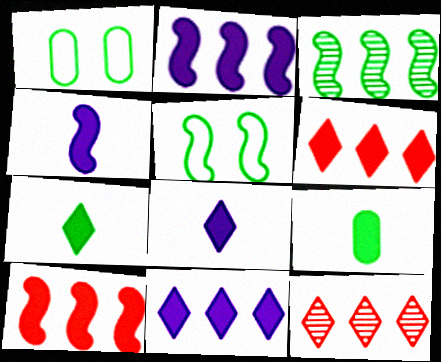[[1, 3, 7], 
[1, 4, 12]]